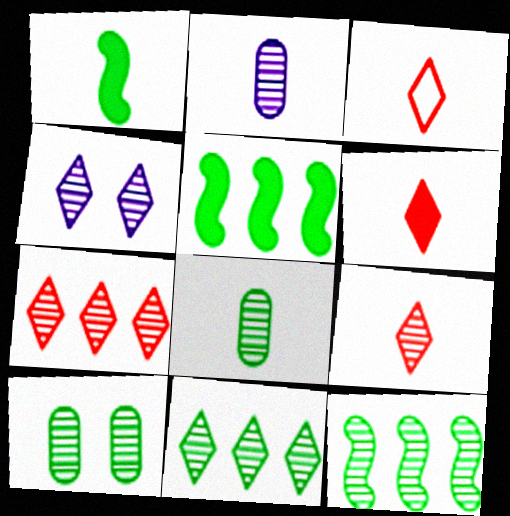[[1, 2, 3], 
[3, 6, 9], 
[4, 9, 11]]